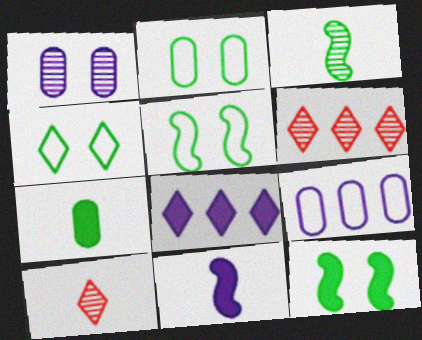[[1, 3, 6], 
[2, 4, 5], 
[2, 6, 11], 
[4, 8, 10], 
[9, 10, 12]]